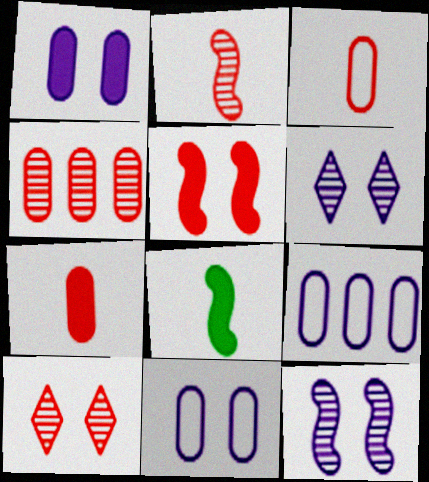[[2, 4, 10], 
[8, 9, 10]]